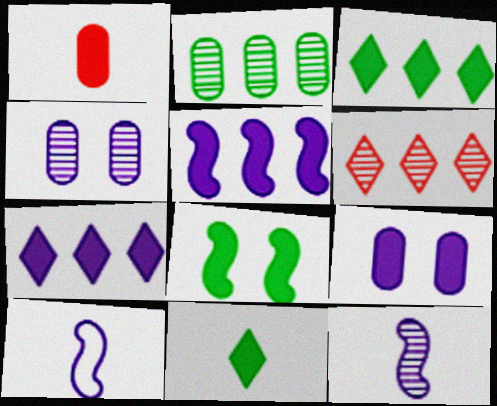[[1, 7, 8], 
[4, 7, 10]]